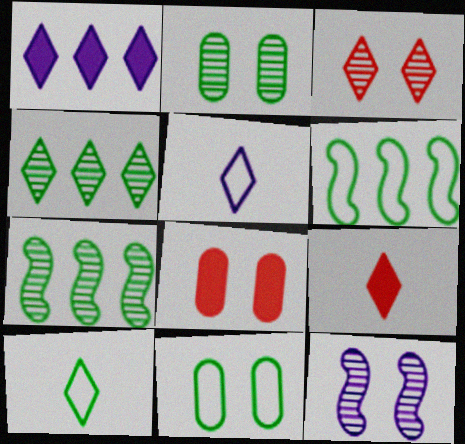[[1, 3, 10], 
[2, 3, 12], 
[5, 7, 8], 
[6, 10, 11]]